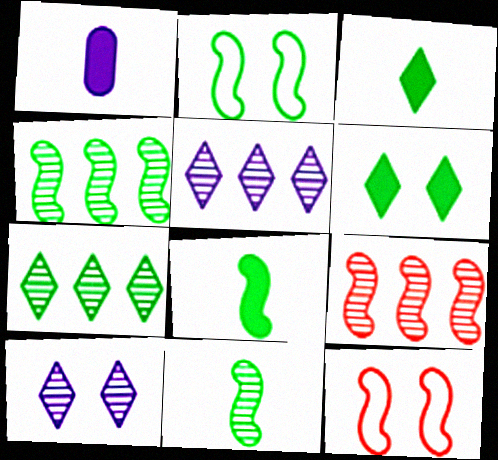[[1, 7, 12], 
[2, 4, 8]]